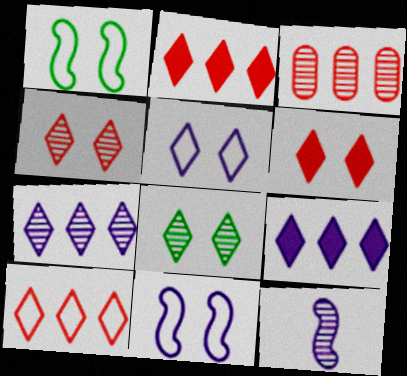[[3, 8, 12], 
[5, 6, 8]]